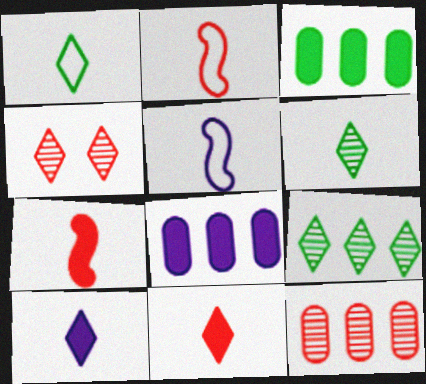[[3, 4, 5]]